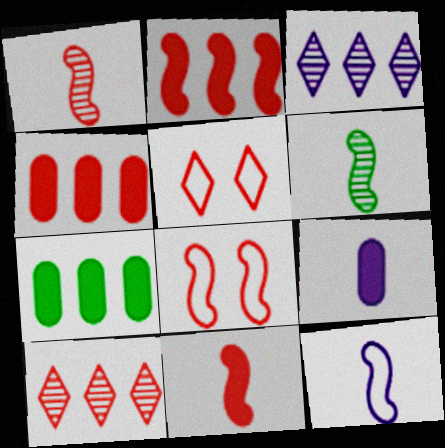[[1, 2, 8], 
[1, 4, 5], 
[6, 11, 12]]